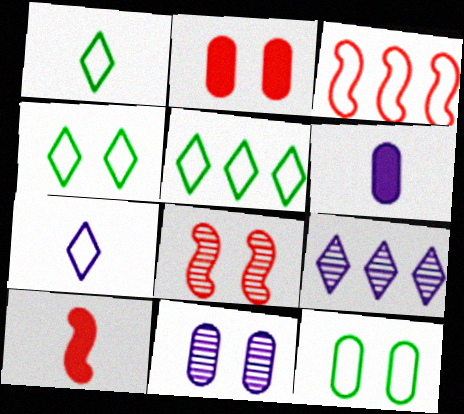[[1, 4, 5], 
[2, 11, 12], 
[3, 7, 12], 
[3, 8, 10], 
[5, 6, 8], 
[5, 10, 11], 
[9, 10, 12]]